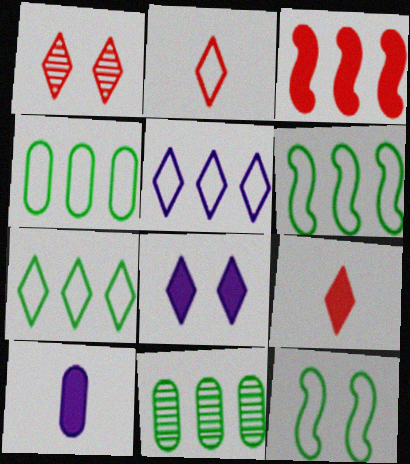[[1, 6, 10], 
[3, 5, 11], 
[4, 6, 7]]